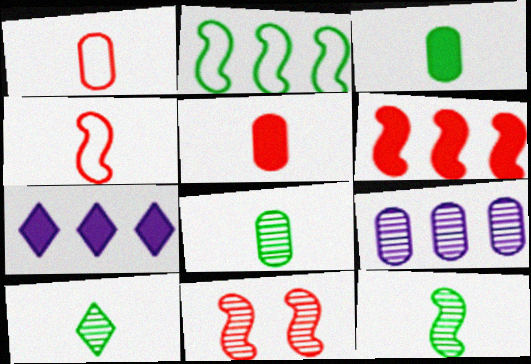[[4, 6, 11], 
[8, 10, 12], 
[9, 10, 11]]